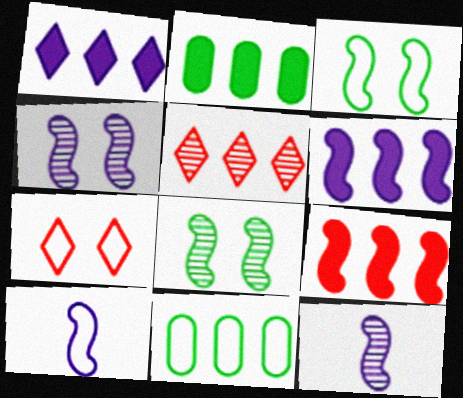[[1, 2, 9], 
[2, 7, 12], 
[3, 9, 12], 
[4, 6, 10], 
[5, 6, 11], 
[7, 10, 11], 
[8, 9, 10]]